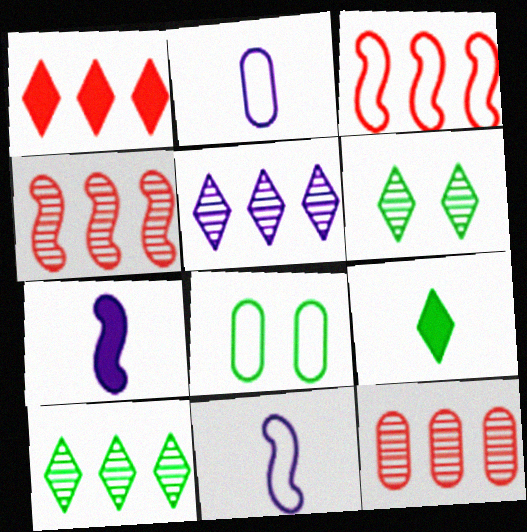[[1, 3, 12]]